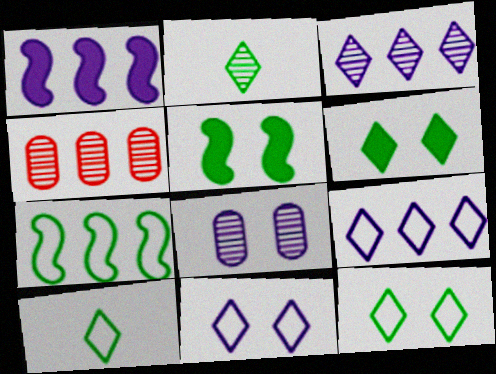[]